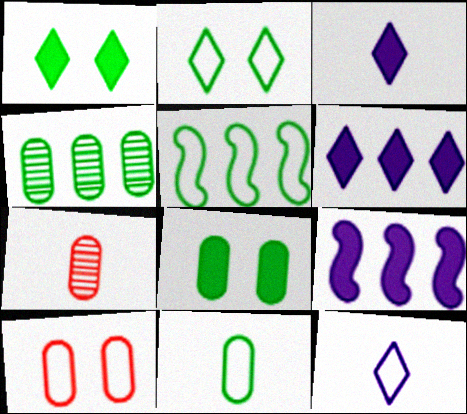[[2, 5, 11], 
[2, 7, 9], 
[4, 8, 11], 
[5, 10, 12]]